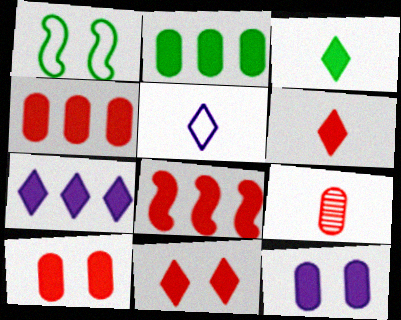[[1, 7, 9], 
[2, 7, 8], 
[3, 7, 11], 
[3, 8, 12], 
[6, 8, 10]]